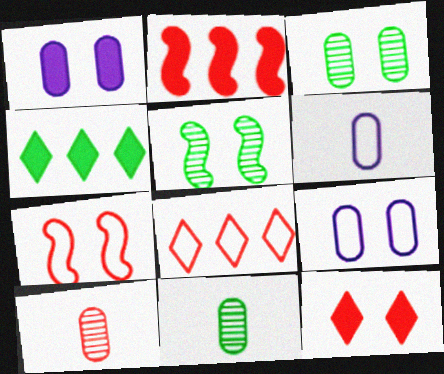[[5, 9, 12]]